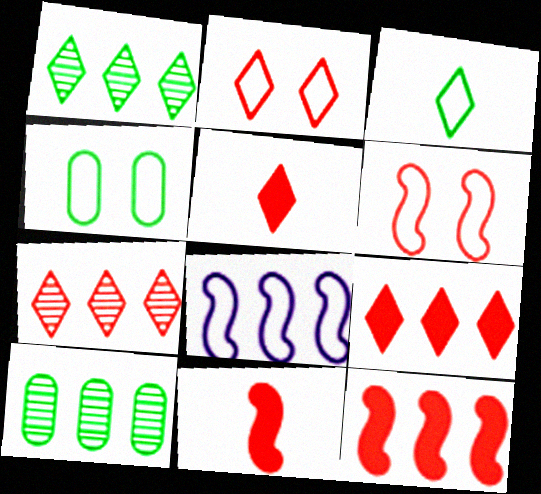[[2, 5, 7], 
[8, 9, 10]]